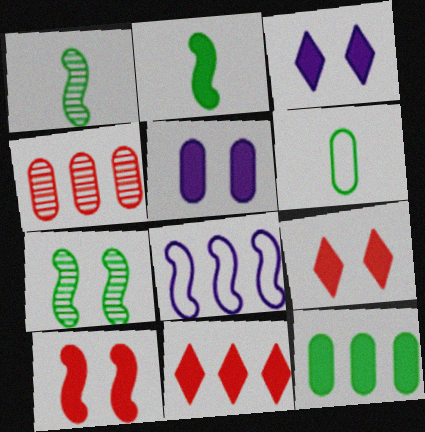[[1, 8, 10], 
[2, 5, 11], 
[4, 5, 6]]